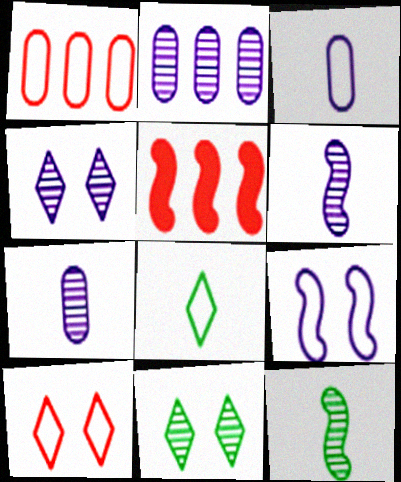[[1, 8, 9], 
[2, 4, 6], 
[3, 5, 11], 
[5, 9, 12]]